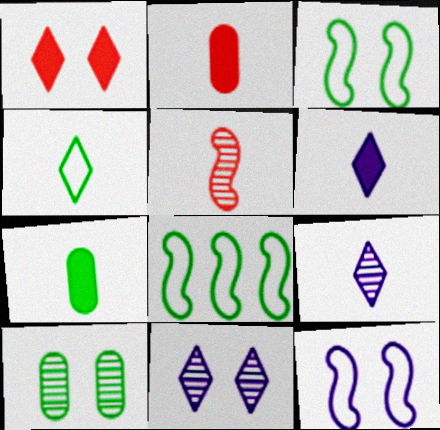[[1, 10, 12], 
[2, 8, 11]]